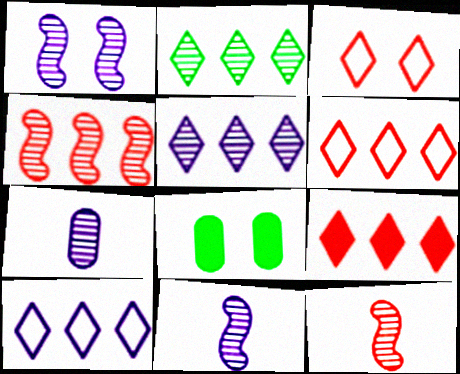[[1, 3, 8], 
[1, 5, 7], 
[2, 9, 10], 
[6, 8, 11], 
[8, 10, 12]]